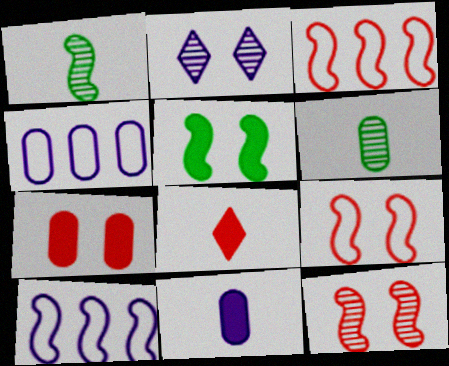[[2, 10, 11], 
[4, 6, 7]]